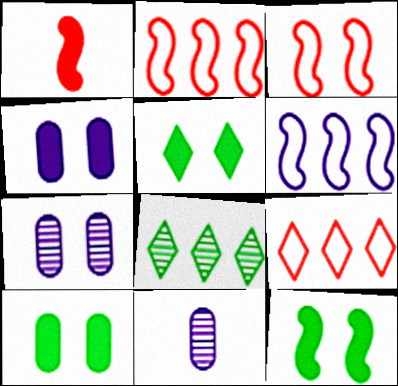[[2, 5, 11], 
[3, 5, 7], 
[5, 10, 12], 
[9, 11, 12]]